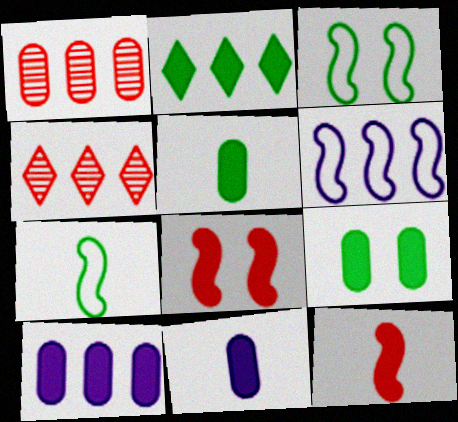[[1, 2, 6], 
[2, 8, 11], 
[3, 4, 11]]